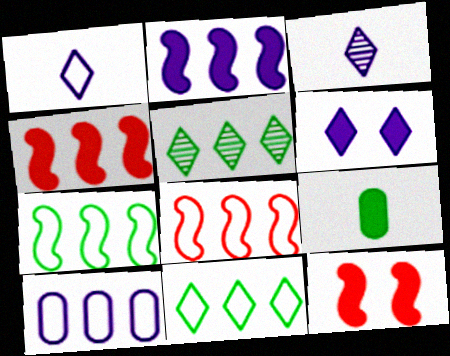[[4, 5, 10], 
[4, 6, 9], 
[8, 10, 11]]